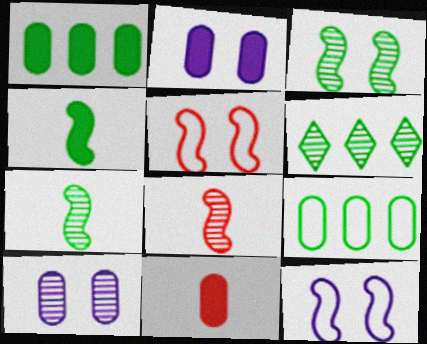[[1, 2, 11], 
[6, 8, 10], 
[6, 11, 12], 
[9, 10, 11]]